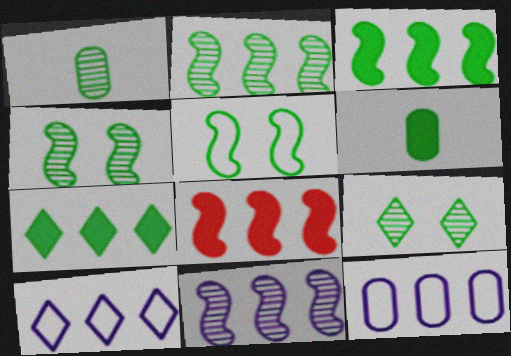[[1, 2, 9], 
[1, 5, 7]]